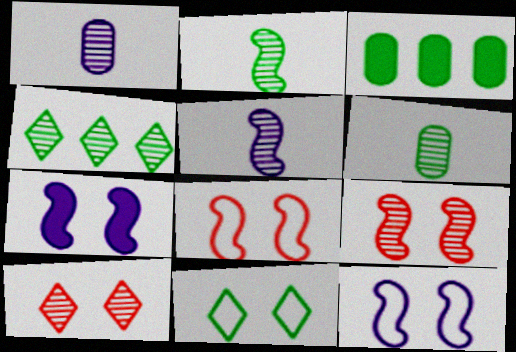[[1, 4, 9], 
[2, 3, 11]]